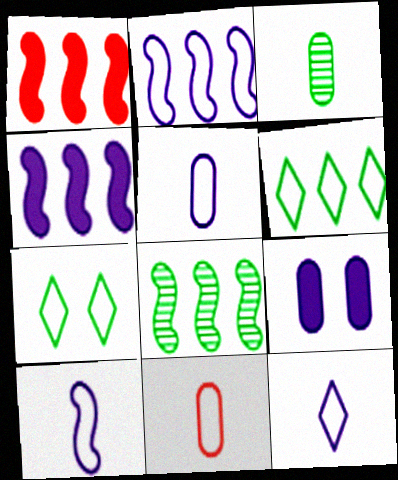[[1, 2, 8], 
[2, 7, 11], 
[5, 10, 12]]